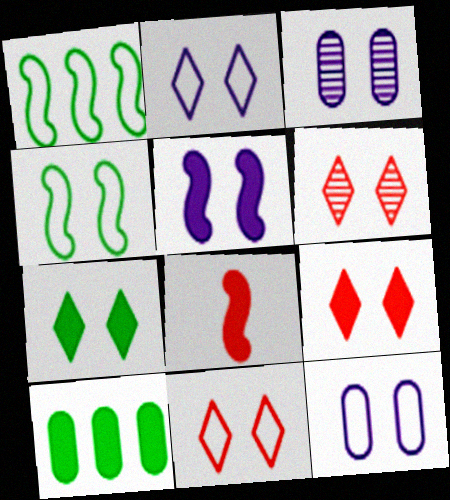[[2, 3, 5], 
[2, 6, 7], 
[3, 4, 9], 
[4, 11, 12], 
[6, 9, 11]]